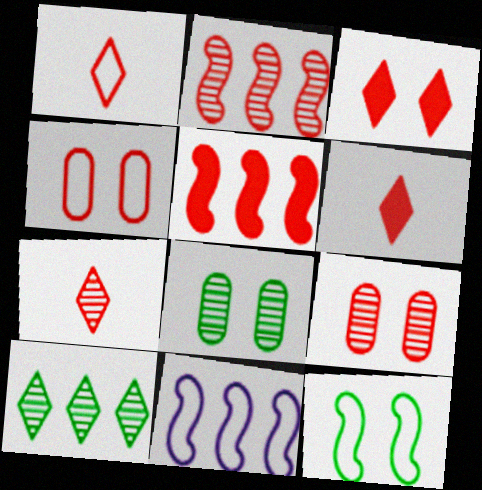[[1, 5, 9], 
[1, 6, 7], 
[2, 4, 6], 
[2, 7, 9], 
[4, 5, 7], 
[6, 8, 11]]